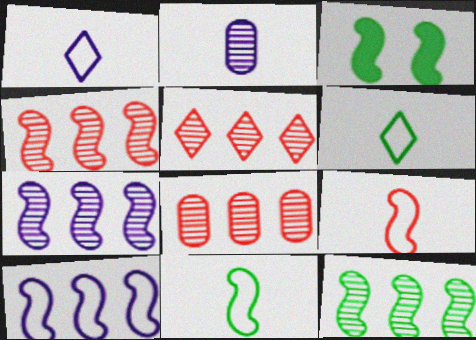[[1, 3, 8], 
[3, 7, 9], 
[3, 11, 12], 
[4, 5, 8], 
[4, 7, 12]]